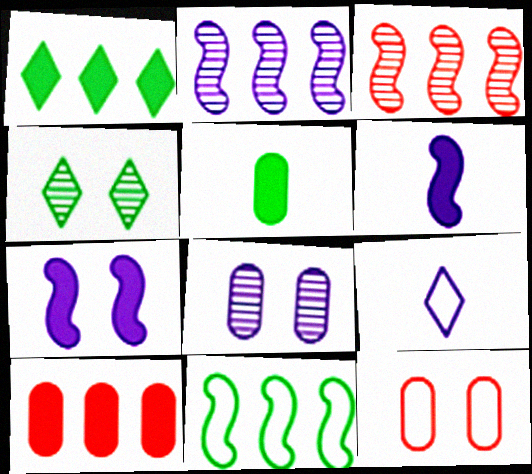[[4, 5, 11], 
[4, 7, 12], 
[9, 11, 12]]